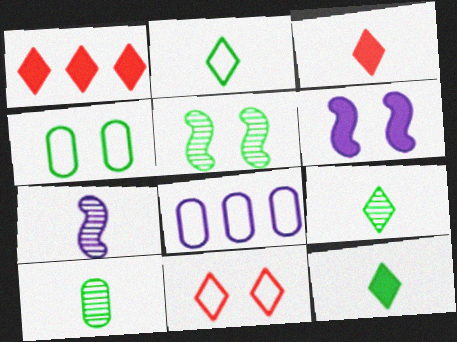[[1, 4, 7], 
[2, 9, 12], 
[3, 5, 8]]